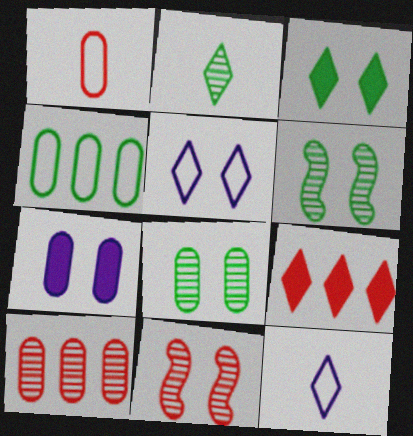[[1, 9, 11], 
[2, 5, 9]]